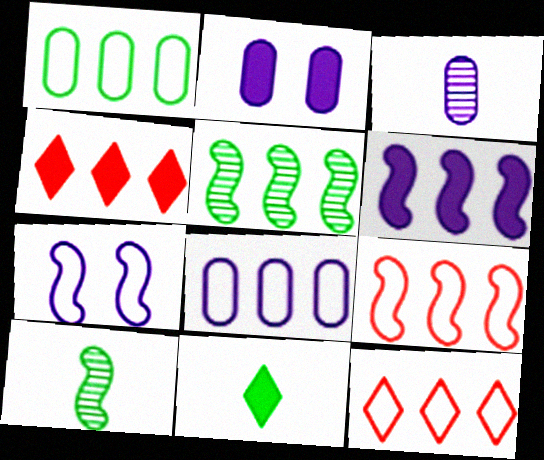[[2, 3, 8], 
[2, 10, 12], 
[4, 5, 8], 
[5, 6, 9]]